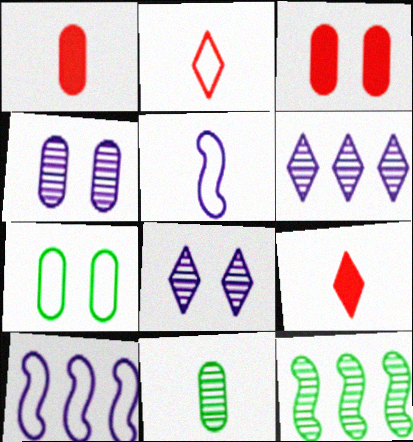[[2, 7, 10], 
[3, 4, 7], 
[5, 9, 11]]